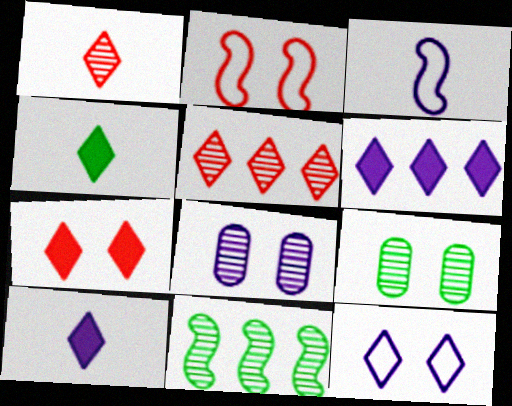[[1, 8, 11], 
[3, 6, 8], 
[4, 5, 12], 
[4, 6, 7]]